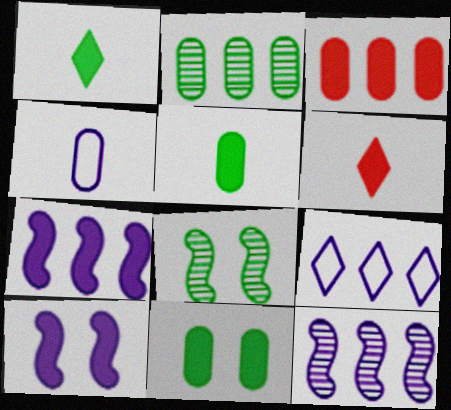[[1, 3, 10], 
[6, 7, 11]]